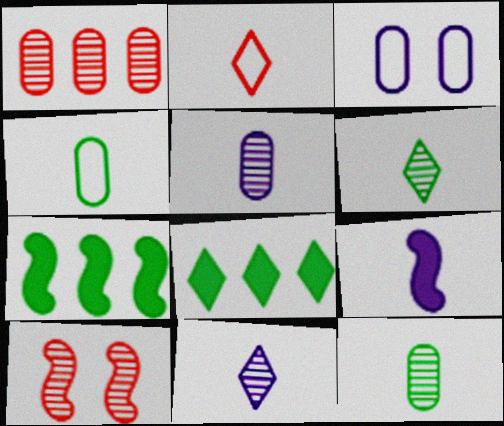[[2, 9, 12]]